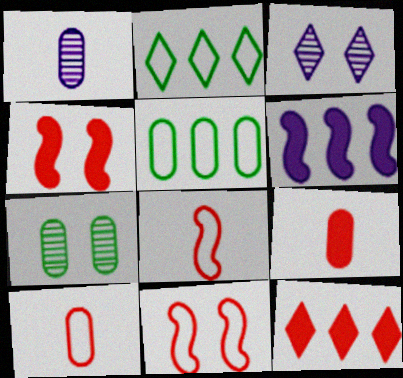[[1, 2, 4], 
[4, 9, 12]]